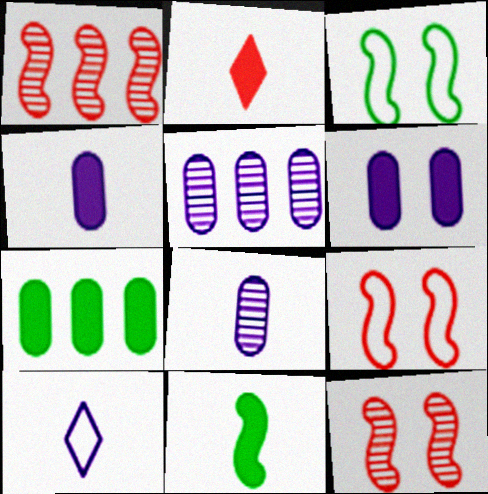[[2, 3, 5], 
[2, 4, 11], 
[7, 10, 12]]